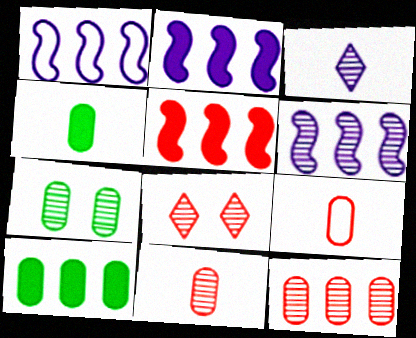[[1, 2, 6], 
[1, 4, 8], 
[5, 8, 9]]